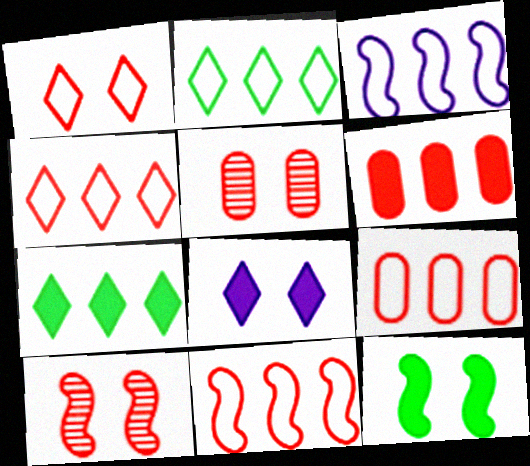[[2, 3, 9], 
[4, 9, 11]]